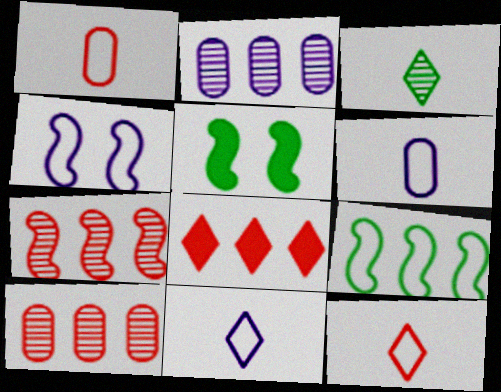[[2, 5, 12], 
[2, 8, 9], 
[5, 10, 11]]